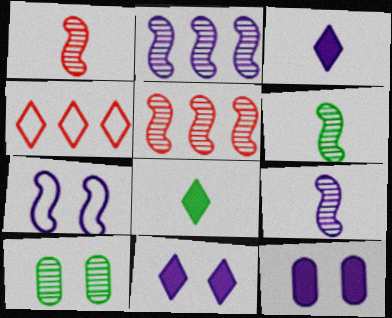[[1, 6, 9], 
[4, 6, 12]]